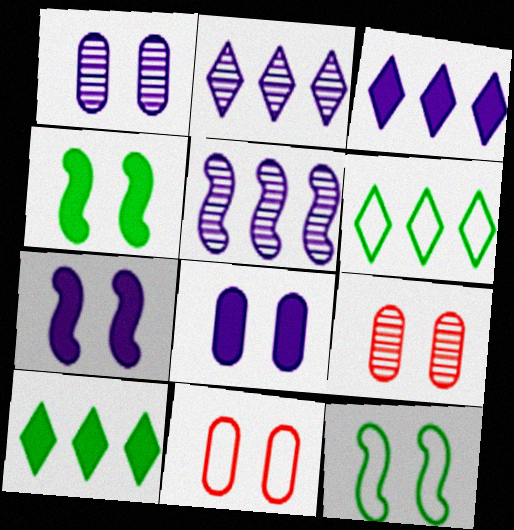[]